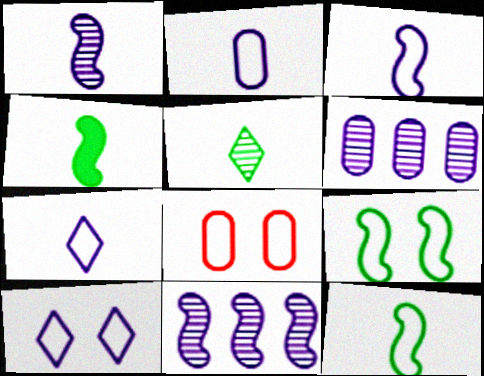[[2, 3, 7], 
[8, 9, 10]]